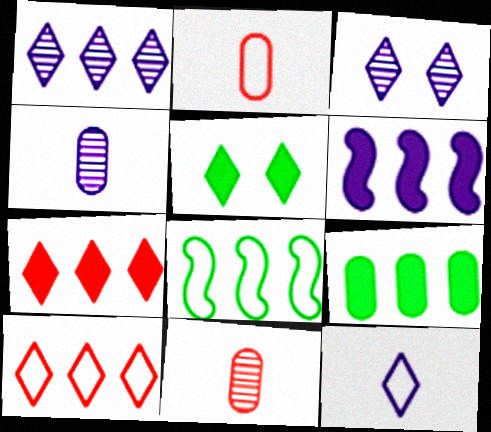[[6, 7, 9]]